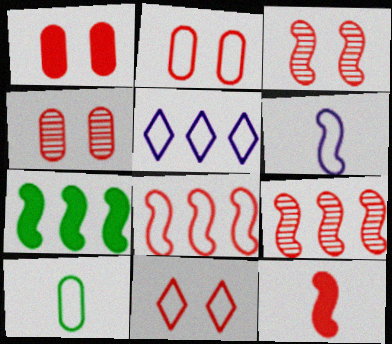[[1, 2, 4], 
[1, 3, 11], 
[3, 6, 7], 
[3, 8, 12]]